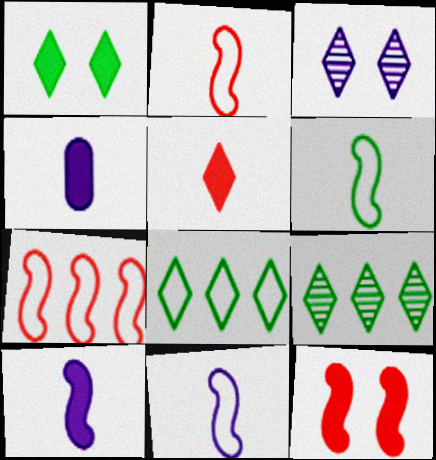[[2, 6, 11], 
[3, 5, 8]]